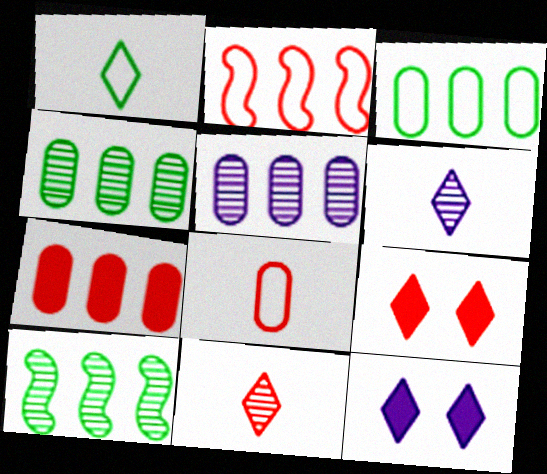[[3, 5, 7], 
[8, 10, 12]]